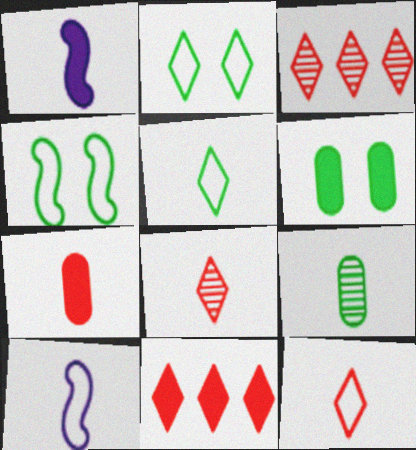[[1, 6, 11], 
[1, 9, 12], 
[3, 6, 10]]